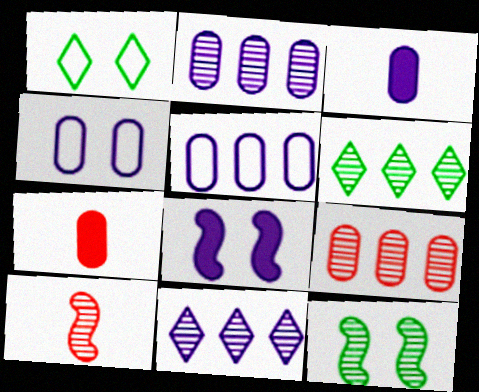[[2, 3, 4]]